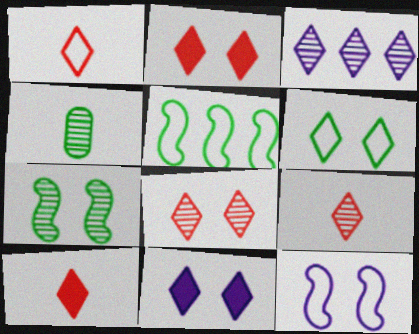[[1, 9, 10], 
[3, 6, 10], 
[6, 8, 11]]